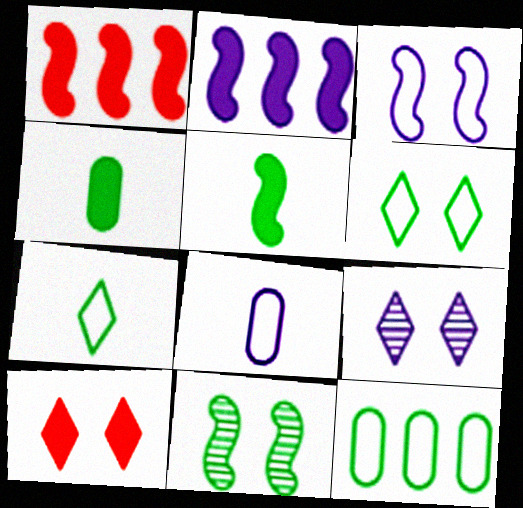[[2, 4, 10], 
[2, 8, 9], 
[6, 9, 10]]